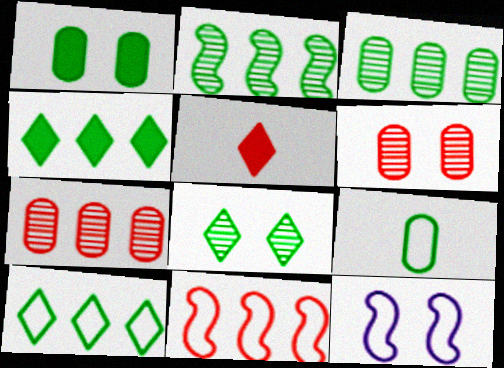[[1, 3, 9], 
[3, 5, 12], 
[5, 6, 11]]